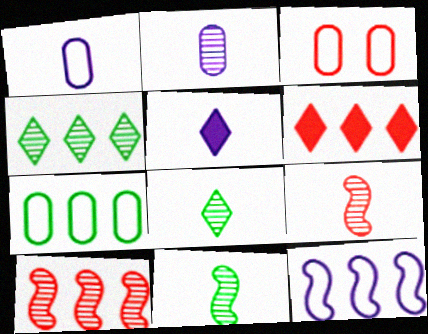[[1, 3, 7], 
[2, 8, 9], 
[3, 6, 9]]